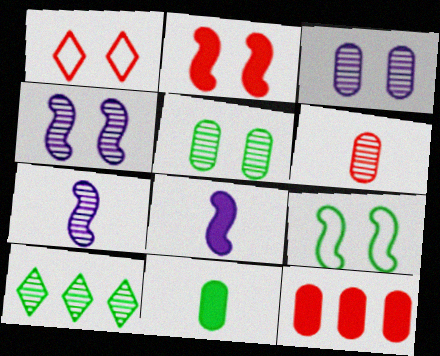[[2, 4, 9], 
[4, 6, 10], 
[9, 10, 11]]